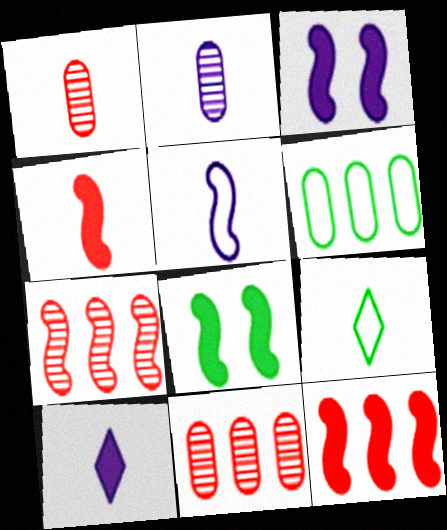[[2, 4, 9], 
[2, 5, 10], 
[3, 9, 11], 
[5, 7, 8]]